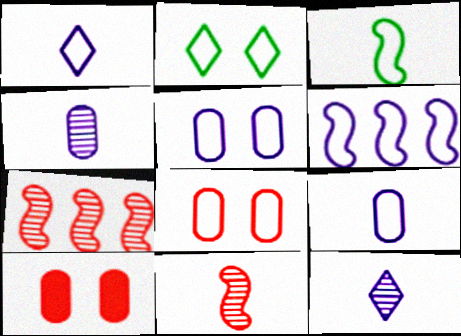[[1, 5, 6]]